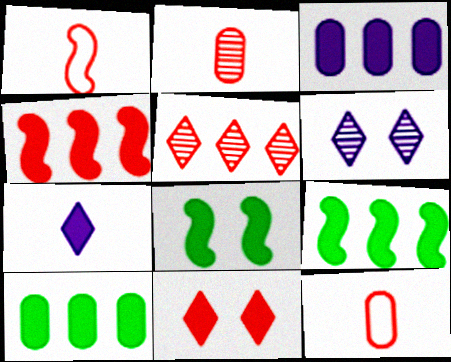[[1, 6, 10], 
[6, 9, 12]]